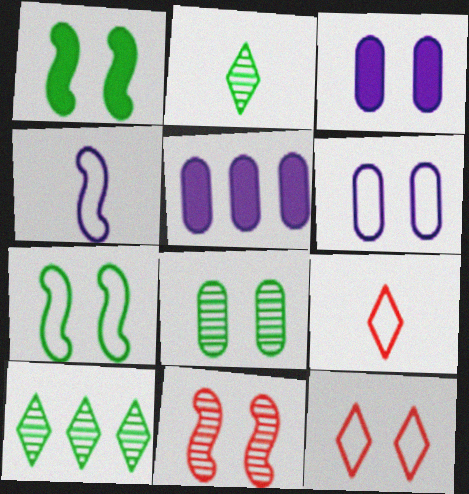[[6, 7, 12]]